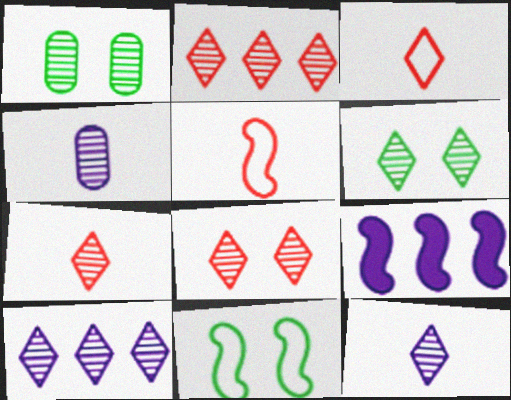[[1, 3, 9], 
[2, 6, 12], 
[2, 7, 8], 
[6, 7, 10]]